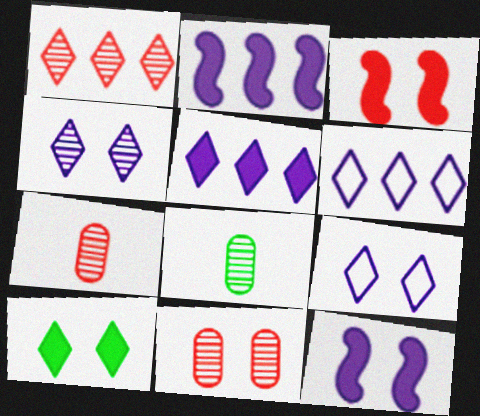[[3, 6, 8]]